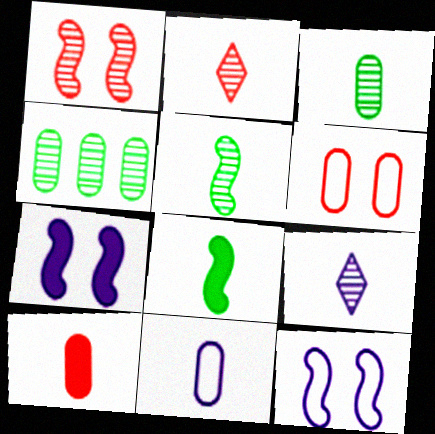[[1, 4, 9], 
[2, 8, 11], 
[3, 10, 11]]